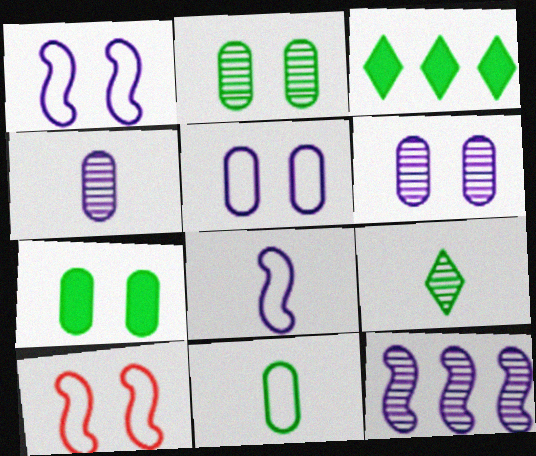[[3, 4, 10]]